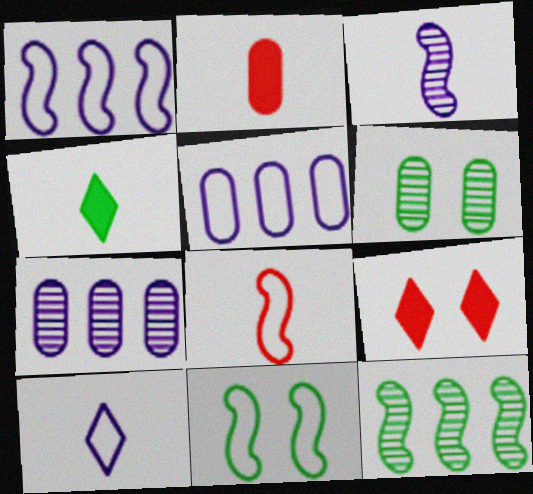[[1, 8, 11], 
[2, 5, 6]]